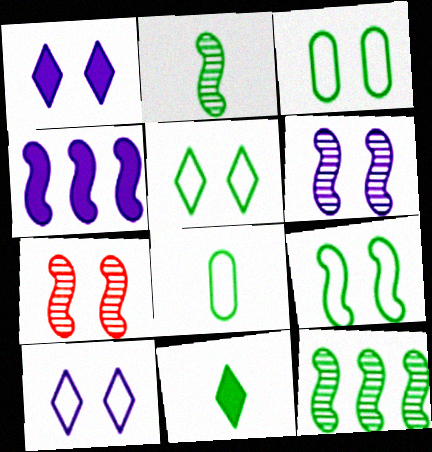[[1, 3, 7], 
[2, 8, 11], 
[3, 5, 9], 
[3, 11, 12]]